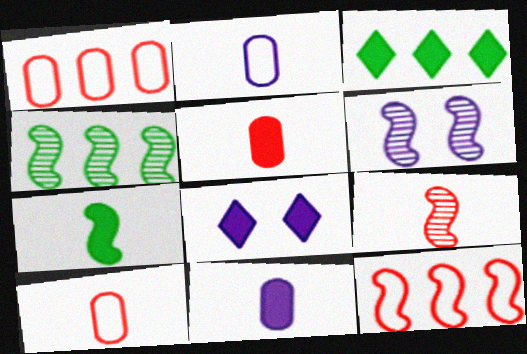[[3, 6, 10], 
[4, 6, 9], 
[4, 8, 10], 
[6, 7, 12]]